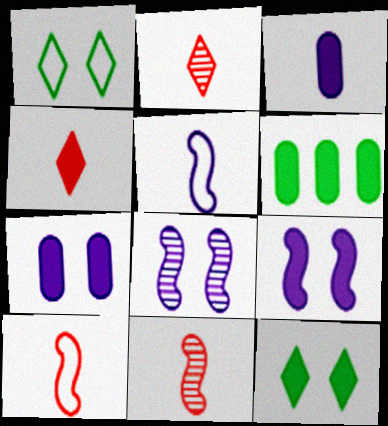[[4, 6, 9]]